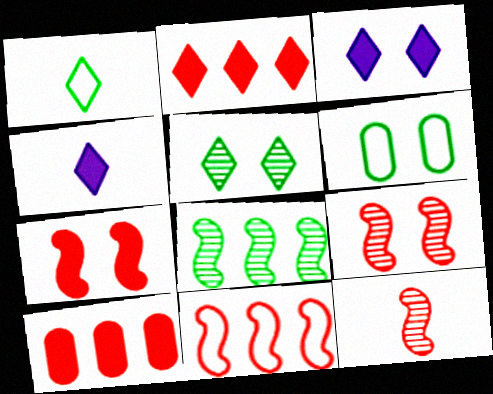[[3, 6, 9], 
[7, 11, 12]]